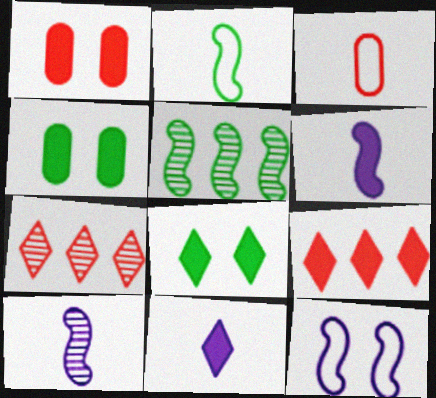[[4, 6, 9], 
[8, 9, 11]]